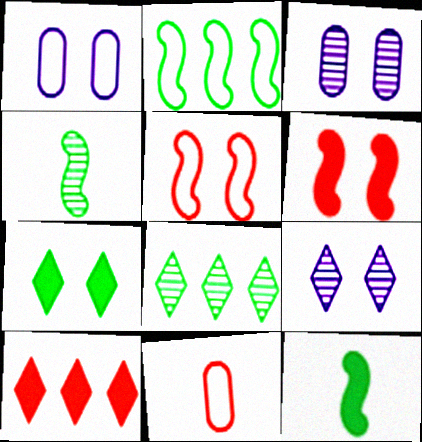[[1, 4, 10], 
[3, 5, 7]]